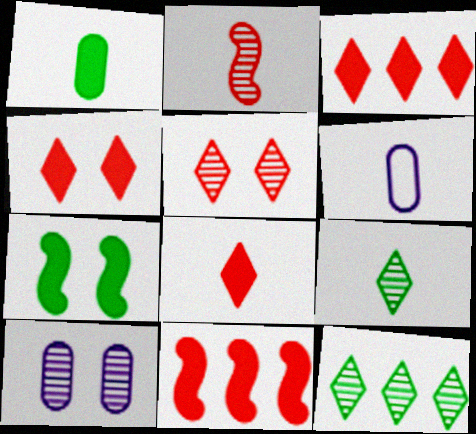[[2, 10, 12], 
[3, 4, 8]]